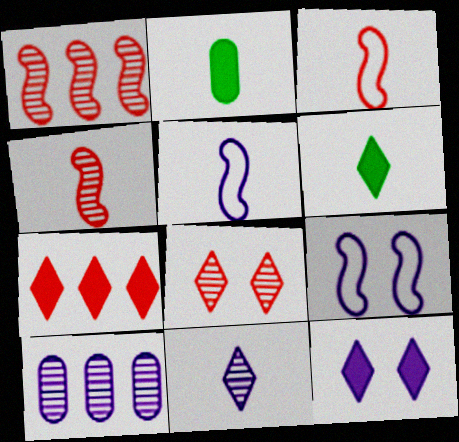[[2, 3, 11], 
[5, 10, 12], 
[6, 7, 12]]